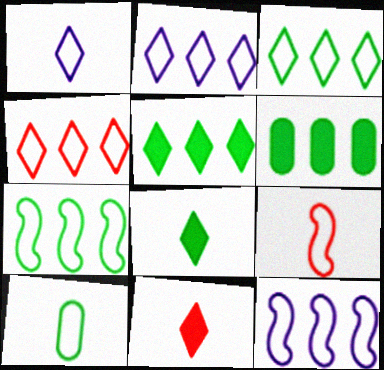[[1, 9, 10], 
[2, 3, 4]]